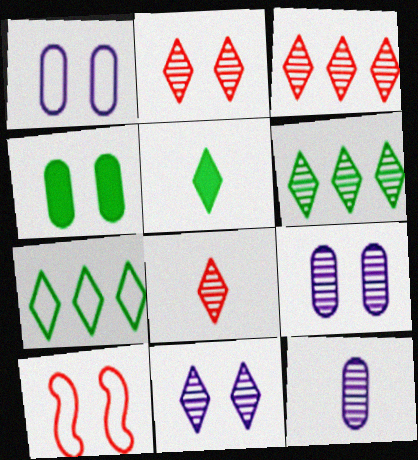[[2, 3, 8], 
[4, 10, 11], 
[6, 8, 11]]